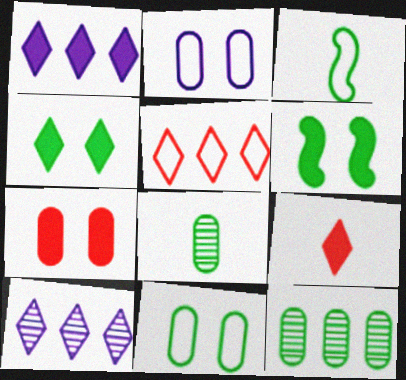[[1, 4, 9], 
[2, 3, 5], 
[3, 4, 12], 
[3, 7, 10]]